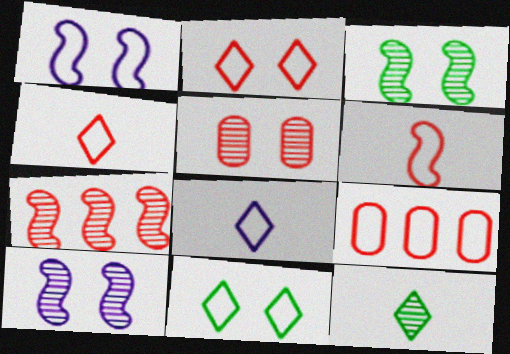[[2, 6, 9]]